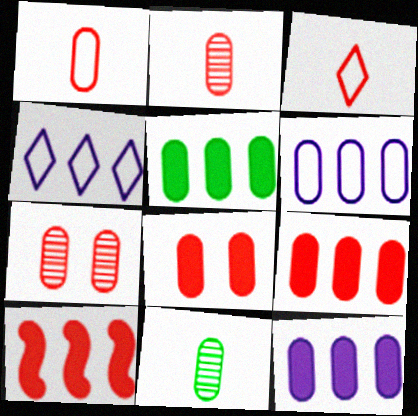[[1, 7, 9], 
[3, 7, 10], 
[5, 9, 12], 
[6, 8, 11]]